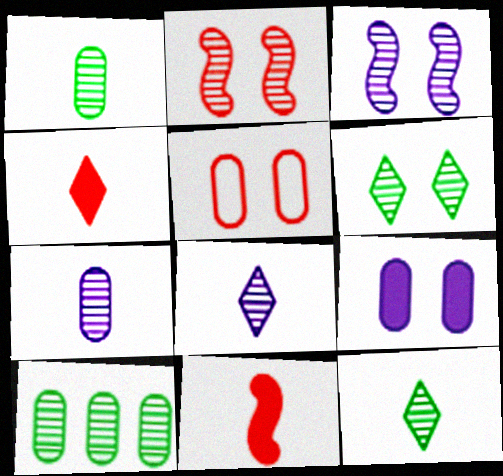[[2, 8, 10]]